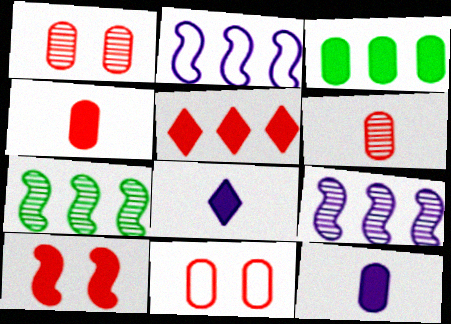[[3, 8, 10], 
[4, 5, 10], 
[7, 8, 11]]